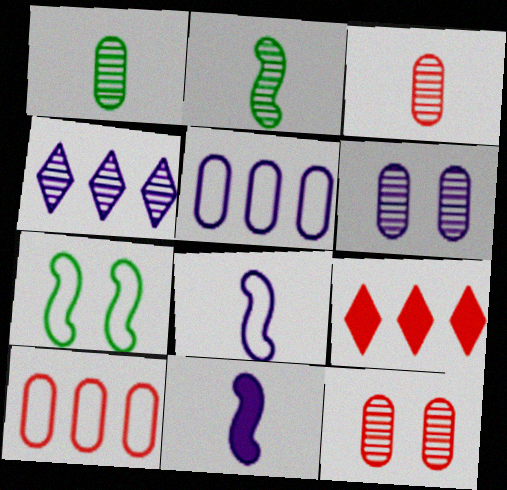[[2, 4, 12]]